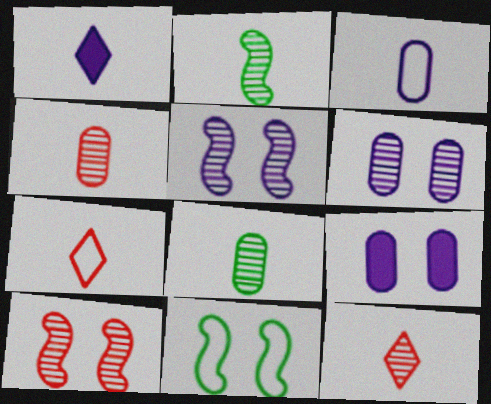[]